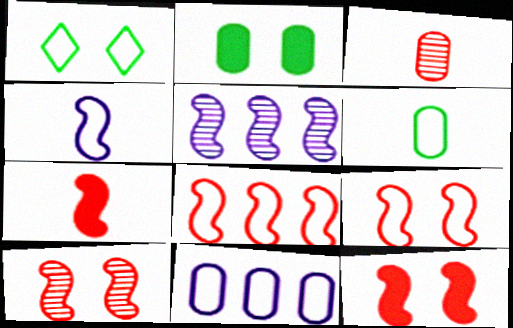[[2, 3, 11], 
[7, 8, 10], 
[9, 10, 12]]